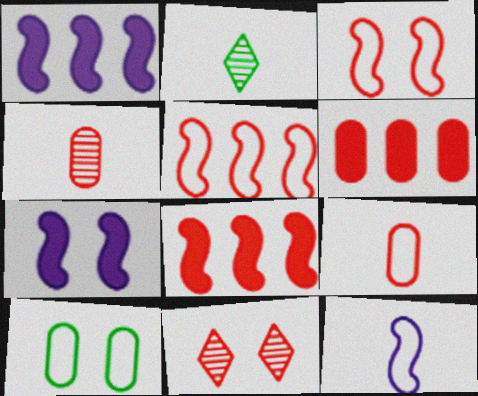[[7, 10, 11], 
[8, 9, 11]]